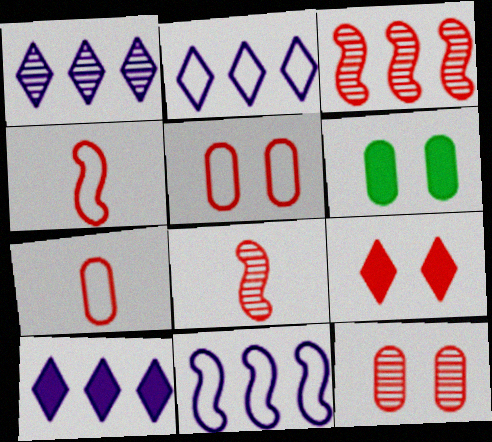[[1, 2, 10], 
[1, 4, 6], 
[2, 6, 8], 
[3, 7, 9]]